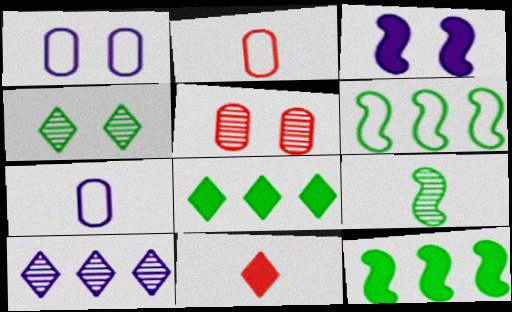[[3, 7, 10], 
[5, 9, 10], 
[7, 9, 11]]